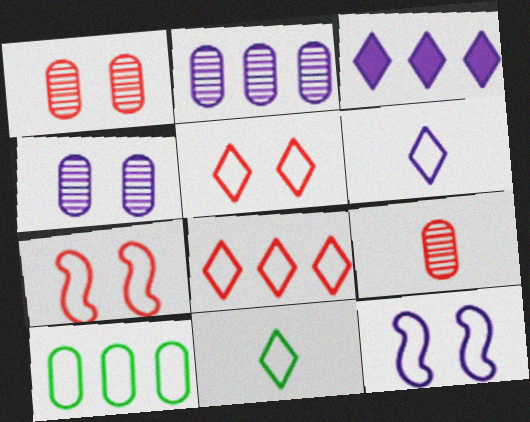[[6, 7, 10]]